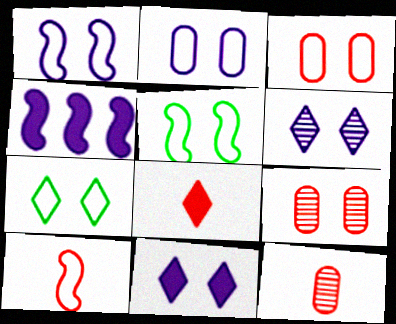[[1, 3, 7], 
[4, 7, 12], 
[5, 9, 11], 
[8, 10, 12]]